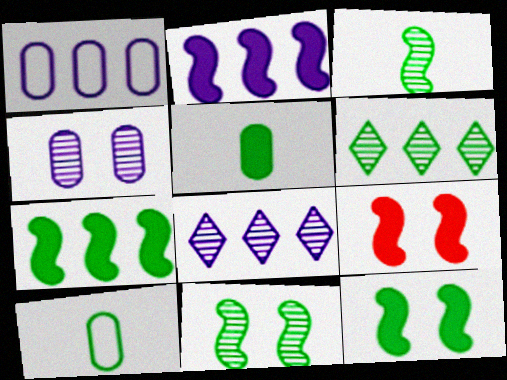[[1, 2, 8], 
[6, 10, 12], 
[8, 9, 10]]